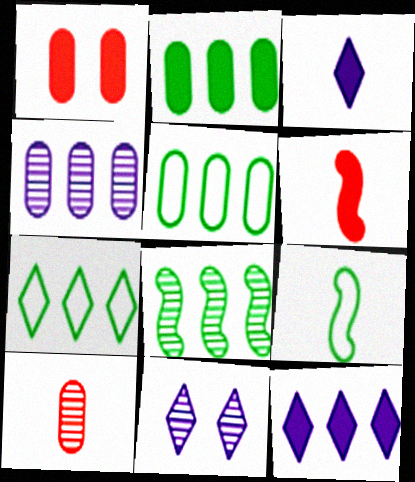[[2, 7, 8], 
[3, 9, 10], 
[5, 6, 11], 
[8, 10, 11]]